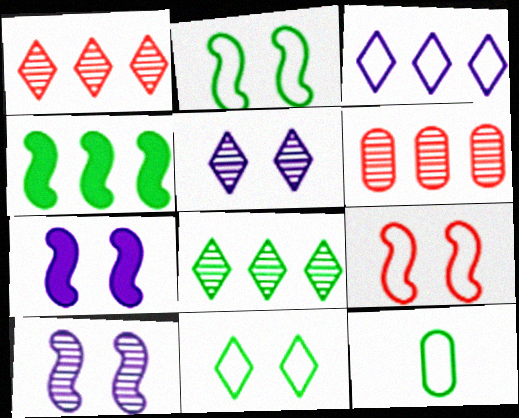[[1, 7, 12], 
[3, 4, 6], 
[3, 9, 12]]